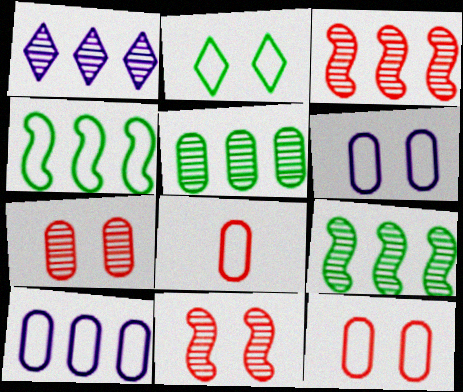[[1, 3, 5]]